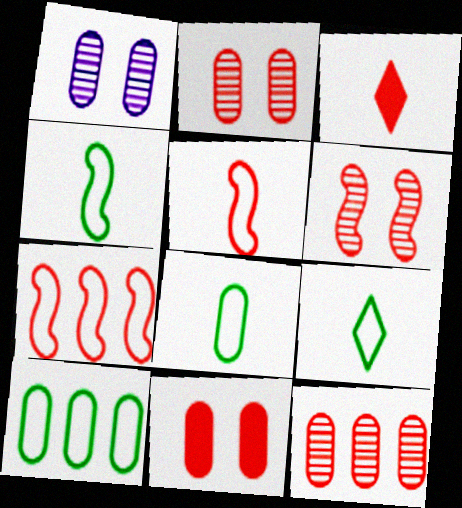[[2, 3, 7], 
[4, 8, 9]]